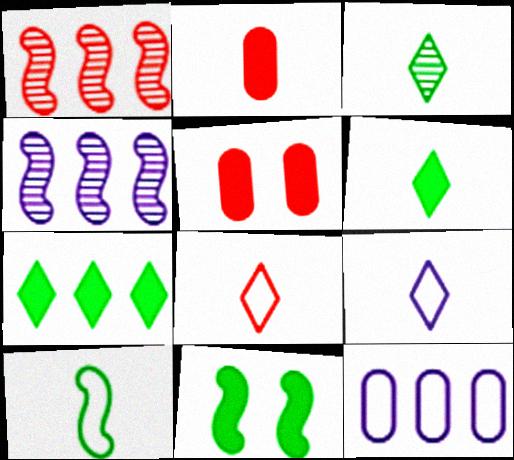[[1, 5, 8], 
[1, 7, 12]]